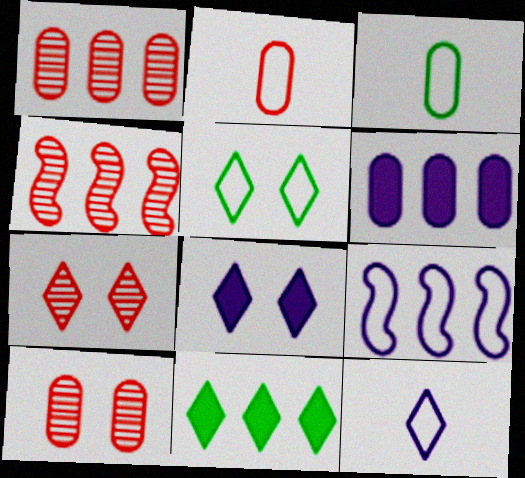[[1, 9, 11], 
[2, 5, 9], 
[3, 4, 8], 
[3, 6, 10], 
[5, 7, 8], 
[7, 11, 12]]